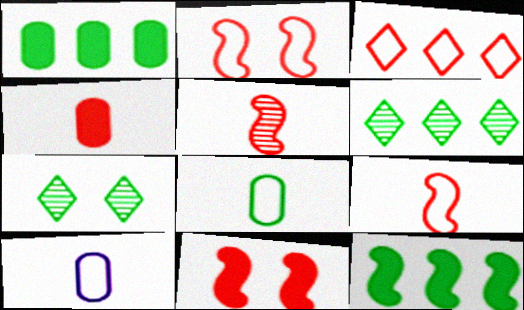[[6, 10, 11], 
[7, 8, 12]]